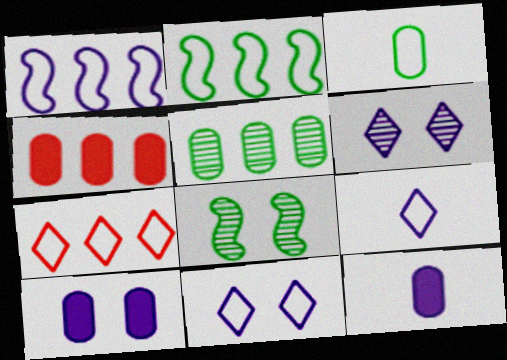[[1, 6, 12], 
[4, 8, 9], 
[7, 8, 12]]